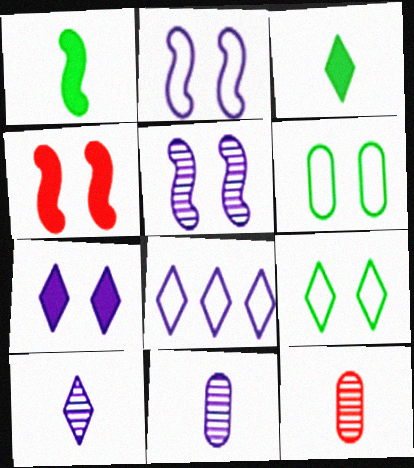[[7, 8, 10]]